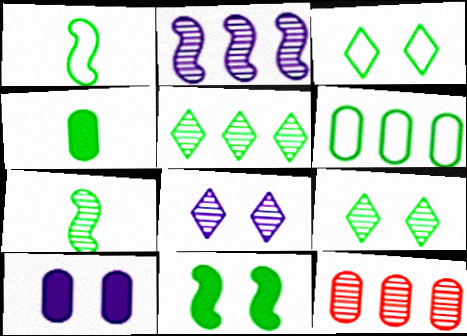[[1, 3, 6], 
[2, 5, 12], 
[7, 8, 12]]